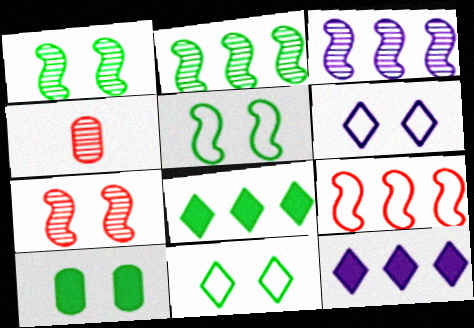[[1, 10, 11], 
[4, 5, 12], 
[6, 7, 10]]